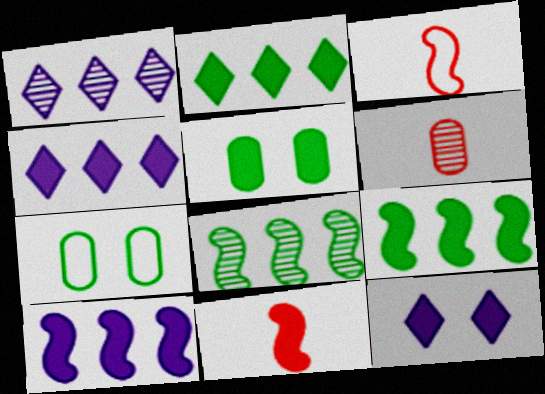[[1, 3, 5], 
[1, 7, 11], 
[4, 5, 11]]